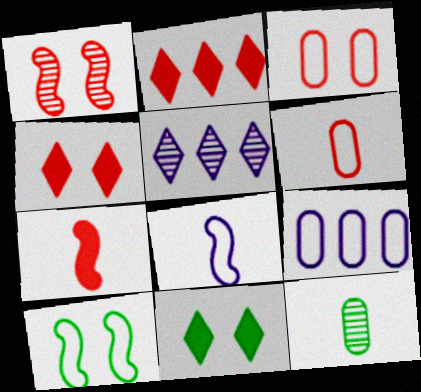[[1, 2, 6], 
[1, 3, 4], 
[1, 5, 12]]